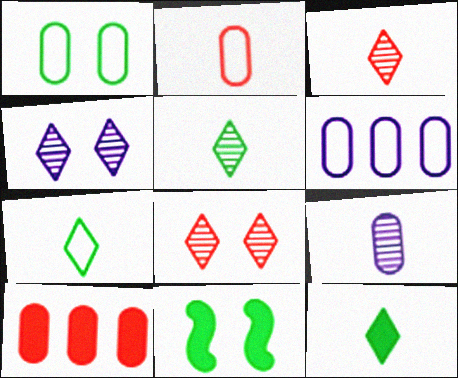[[1, 2, 6], 
[1, 9, 10], 
[3, 6, 11], 
[5, 7, 12]]